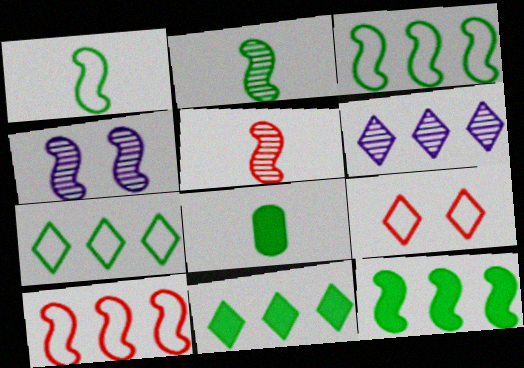[]